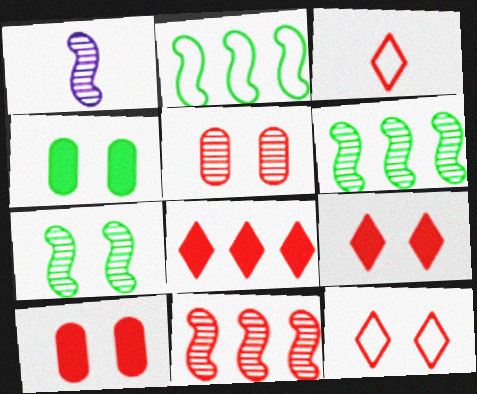[[1, 7, 11], 
[3, 10, 11]]